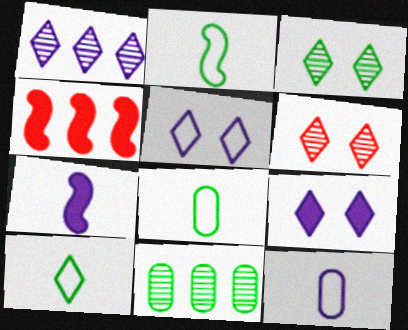[[2, 8, 10], 
[3, 4, 12]]